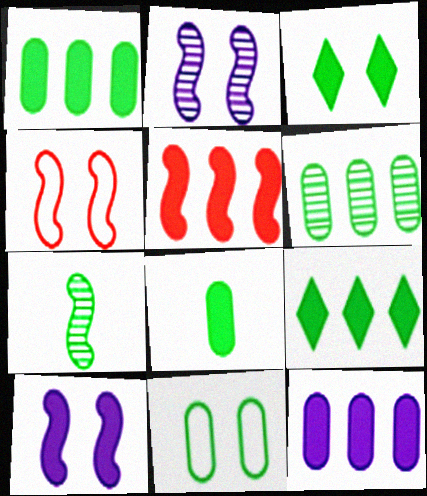[[5, 9, 12], 
[6, 8, 11], 
[7, 9, 11]]